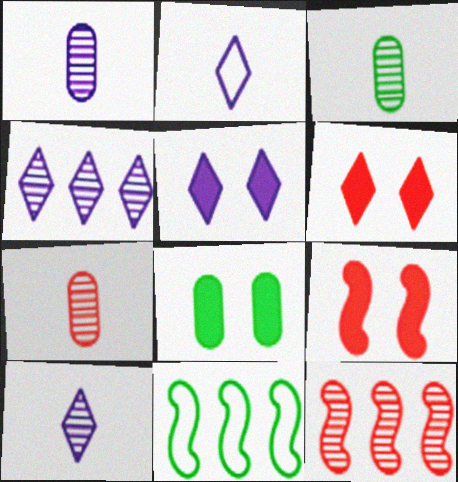[[1, 3, 7], 
[1, 6, 11], 
[2, 4, 5], 
[2, 8, 12], 
[5, 7, 11], 
[5, 8, 9]]